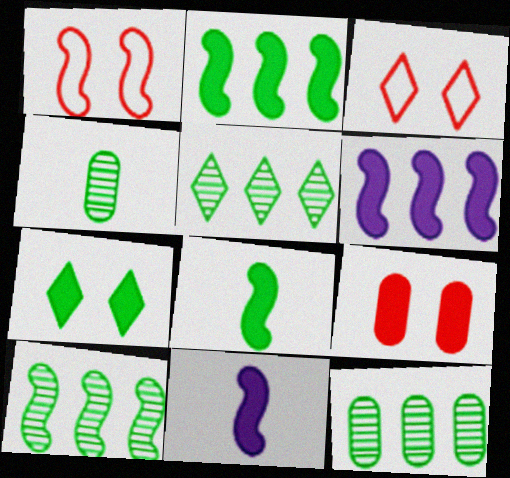[[1, 10, 11], 
[3, 4, 6], 
[3, 11, 12], 
[5, 10, 12]]